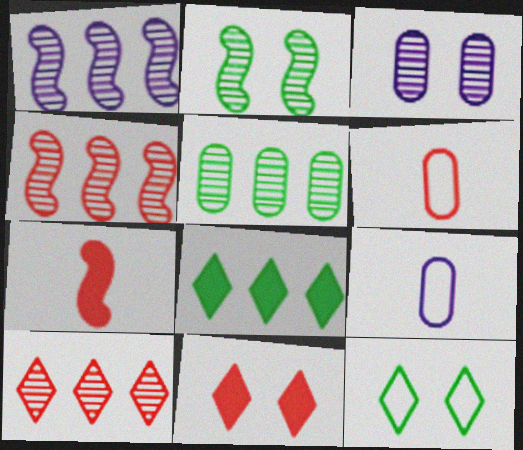[[1, 5, 10], 
[4, 6, 11]]